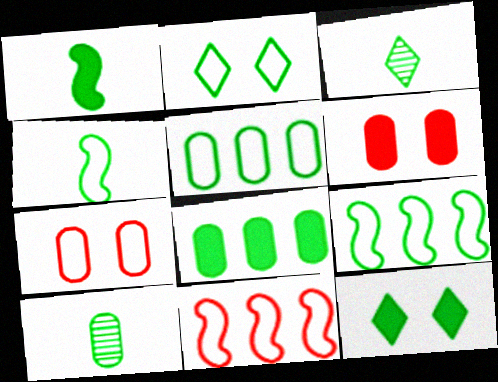[[1, 8, 12], 
[2, 4, 5], 
[9, 10, 12]]